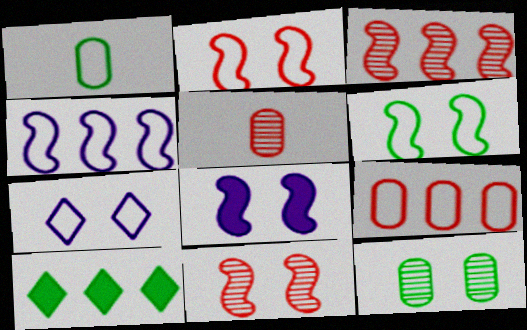[[6, 8, 11]]